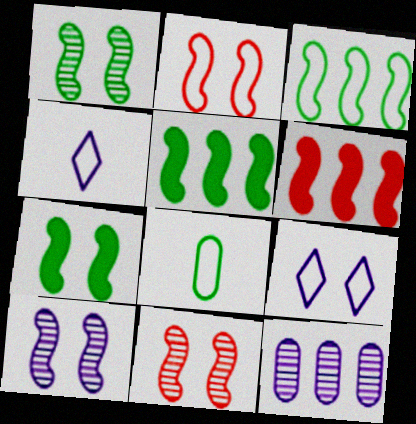[[1, 10, 11], 
[2, 7, 10]]